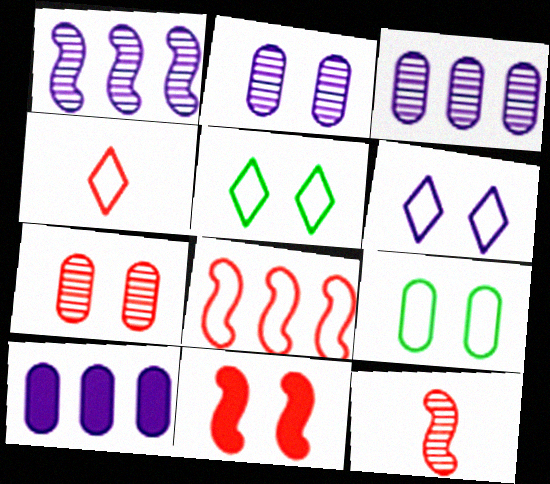[[2, 5, 11], 
[5, 10, 12], 
[8, 11, 12]]